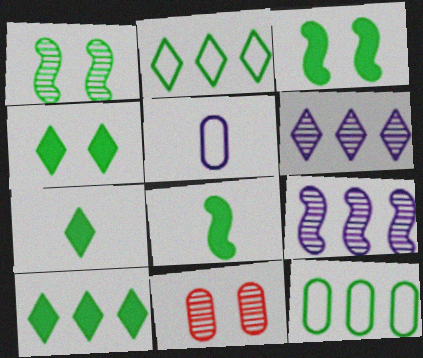[[1, 7, 12], 
[4, 7, 10]]